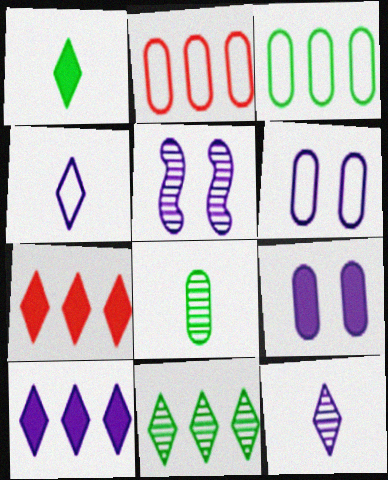[[1, 2, 5], 
[2, 8, 9]]